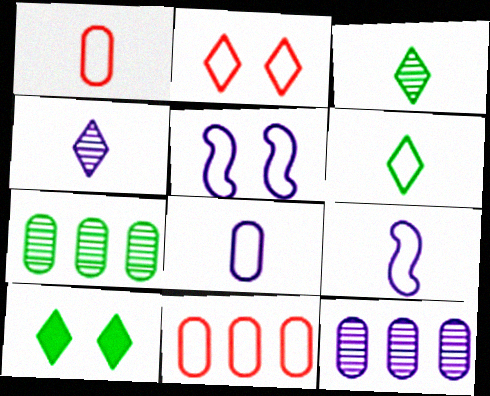[[1, 6, 9], 
[5, 6, 11]]